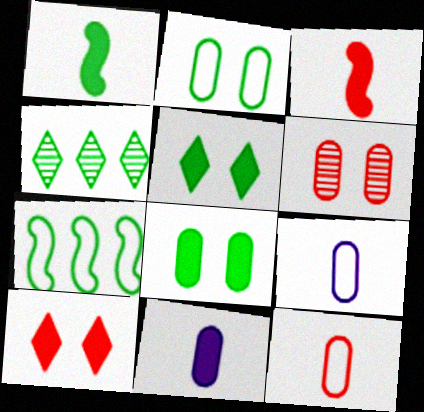[[1, 2, 4]]